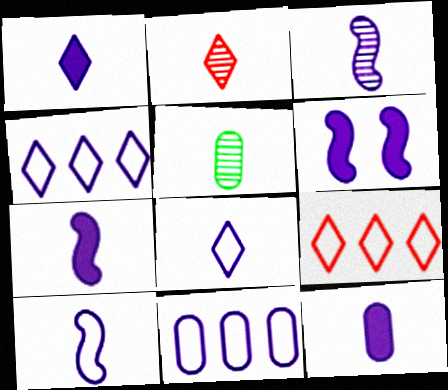[[1, 7, 12], 
[2, 3, 5], 
[3, 7, 10], 
[3, 8, 12], 
[5, 6, 9]]